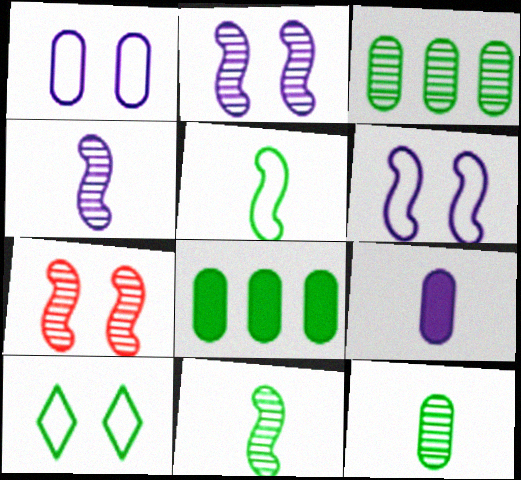[[8, 10, 11]]